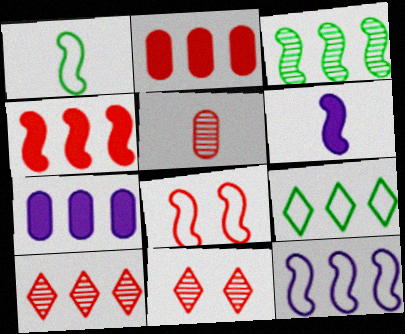[[1, 7, 11], 
[1, 8, 12], 
[3, 4, 12], 
[3, 6, 8]]